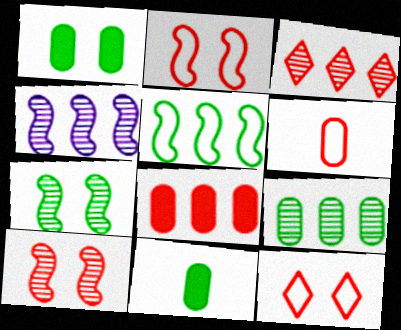[[3, 4, 9], 
[4, 11, 12]]